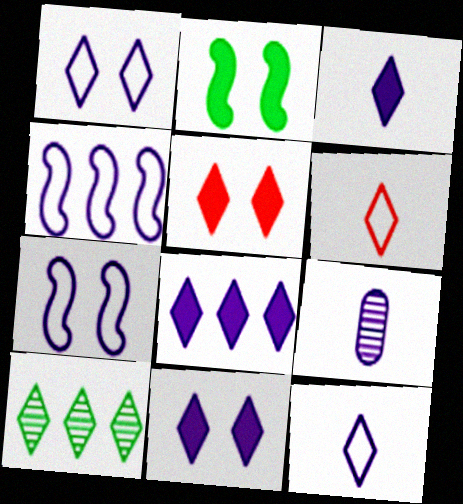[[3, 8, 11], 
[4, 9, 11], 
[5, 10, 12], 
[6, 10, 11], 
[7, 8, 9]]